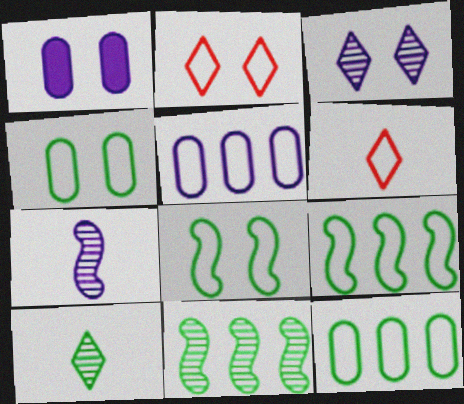[[1, 6, 11], 
[5, 6, 8]]